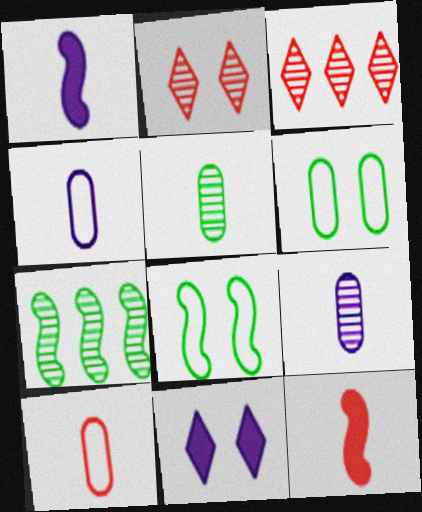[[1, 3, 6], 
[2, 7, 9], 
[7, 10, 11]]